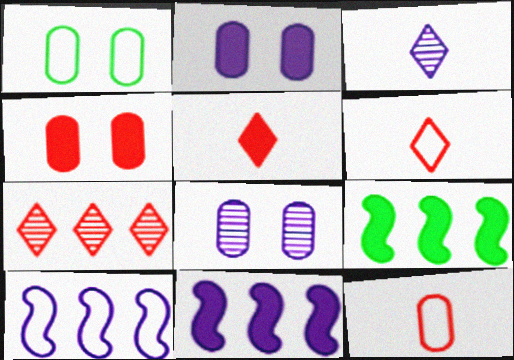[[1, 4, 8], 
[1, 6, 10], 
[2, 3, 10], 
[2, 5, 9], 
[6, 8, 9]]